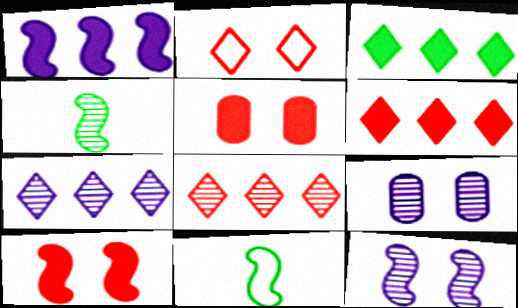[[4, 8, 9], 
[5, 7, 11], 
[6, 9, 11]]